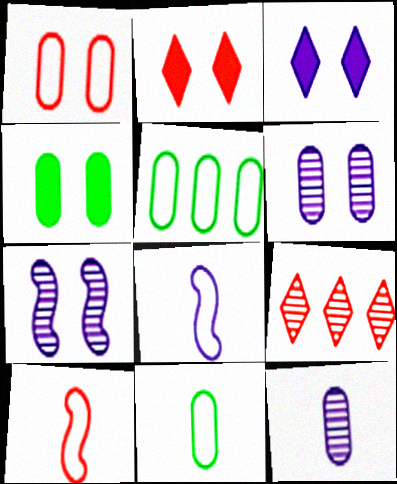[[1, 4, 6], 
[4, 8, 9]]